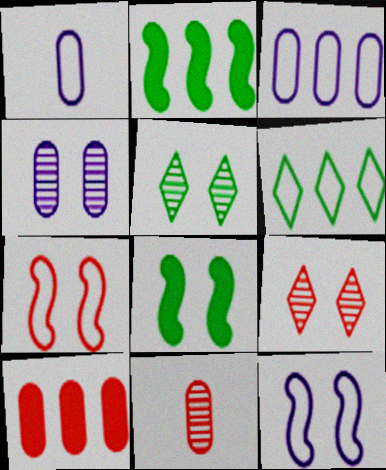[[1, 2, 9], 
[1, 6, 7]]